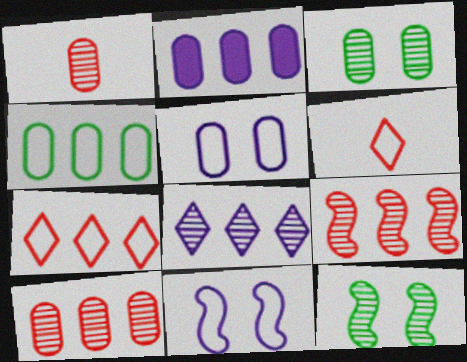[[1, 8, 12], 
[2, 4, 10], 
[2, 6, 12], 
[4, 6, 11]]